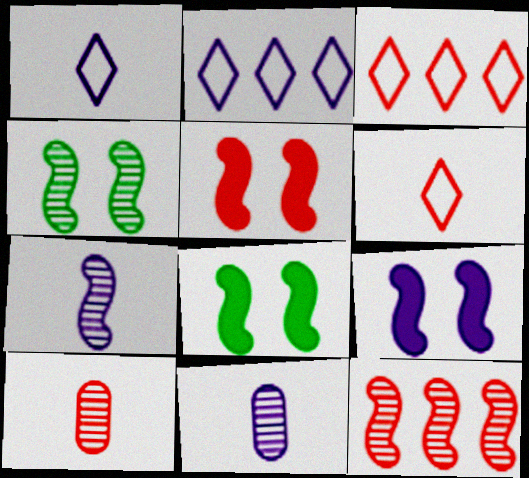[[2, 8, 10], 
[2, 9, 11], 
[3, 5, 10], 
[3, 8, 11], 
[4, 7, 12], 
[5, 8, 9]]